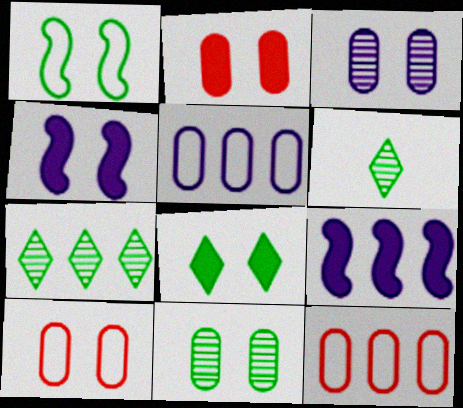[[1, 8, 11], 
[2, 4, 8], 
[4, 6, 12], 
[6, 9, 10], 
[7, 9, 12]]